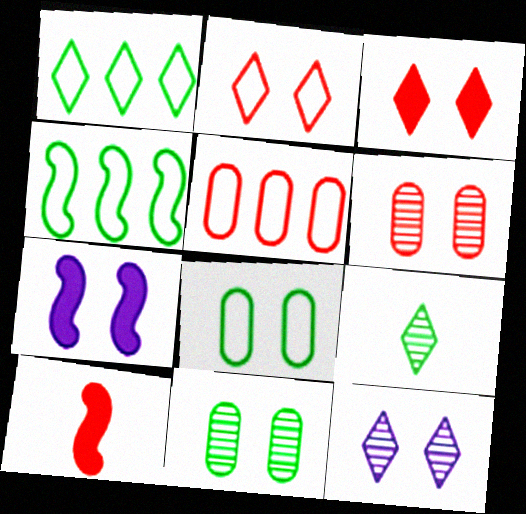[[2, 7, 11], 
[5, 7, 9]]